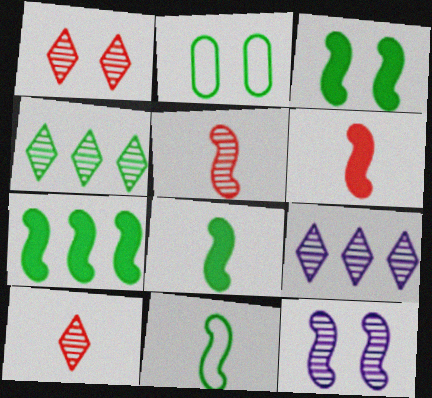[[2, 4, 8], 
[2, 6, 9], 
[3, 7, 8]]